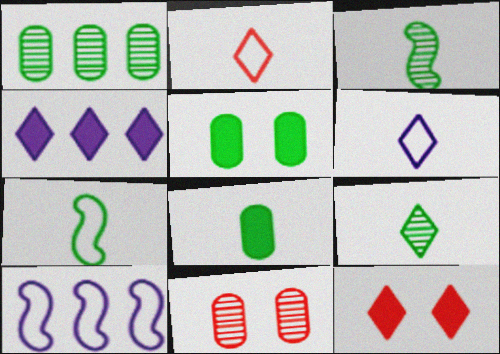[[4, 7, 11], 
[7, 8, 9]]